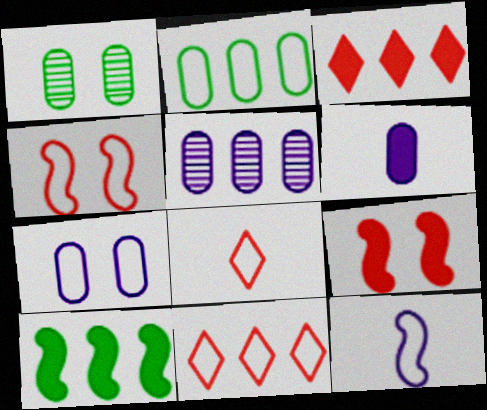[[1, 3, 12], 
[5, 6, 7], 
[5, 10, 11]]